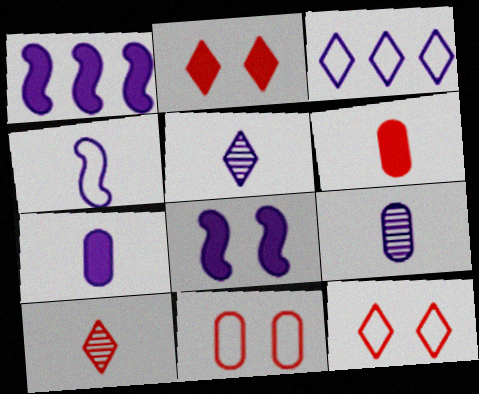[[3, 8, 9], 
[4, 5, 7]]